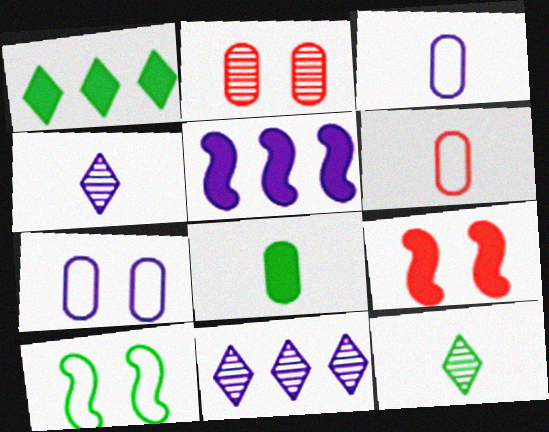[[4, 5, 7]]